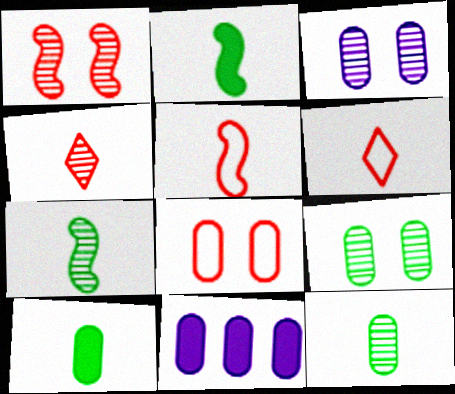[[8, 11, 12]]